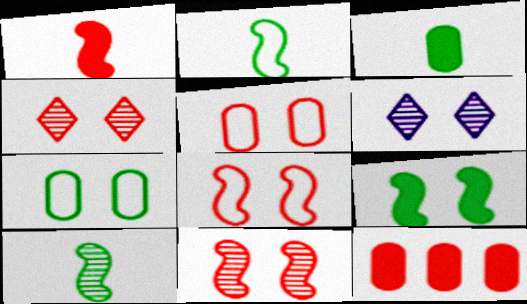[[2, 6, 12], 
[5, 6, 9]]